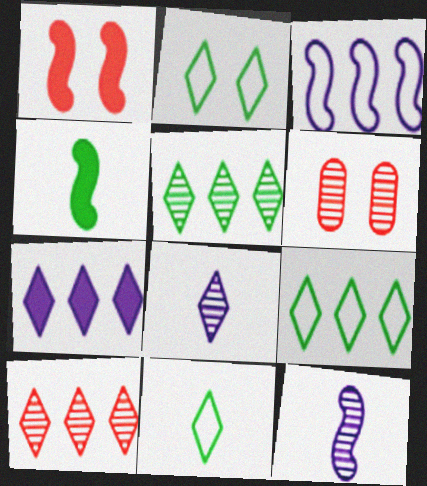[[2, 9, 11], 
[5, 6, 12], 
[7, 9, 10]]